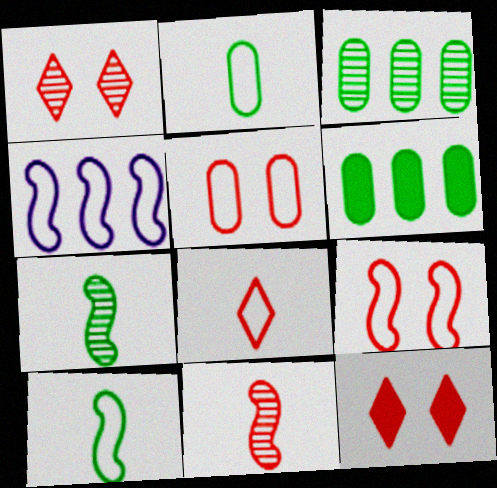[[4, 9, 10]]